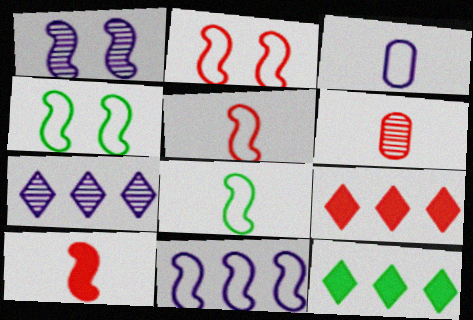[[2, 6, 9], 
[2, 8, 11], 
[4, 5, 11]]